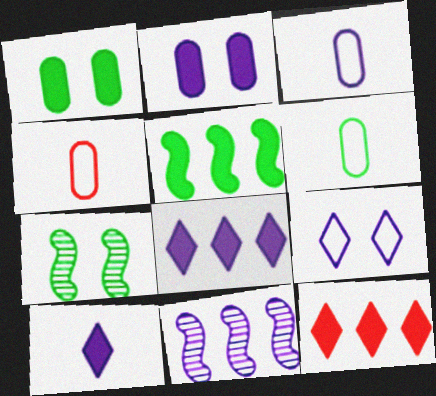[[3, 4, 6], 
[3, 7, 12], 
[4, 7, 8]]